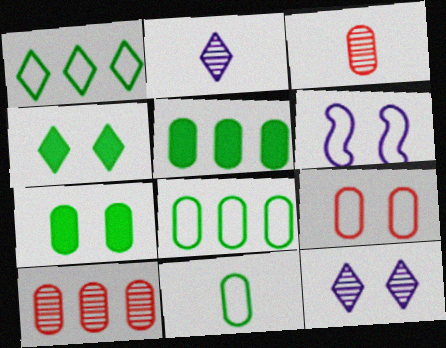[]